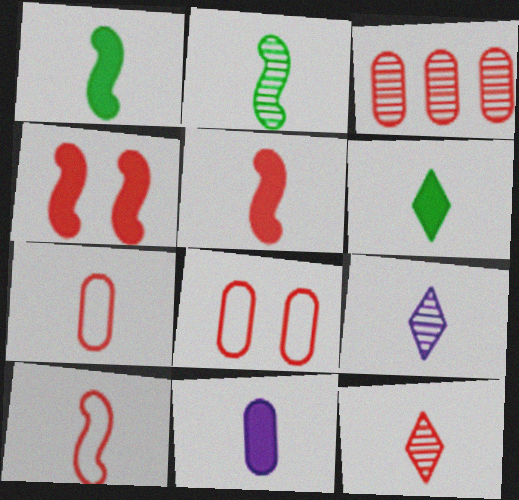[[1, 7, 9], 
[5, 6, 11], 
[5, 7, 12]]